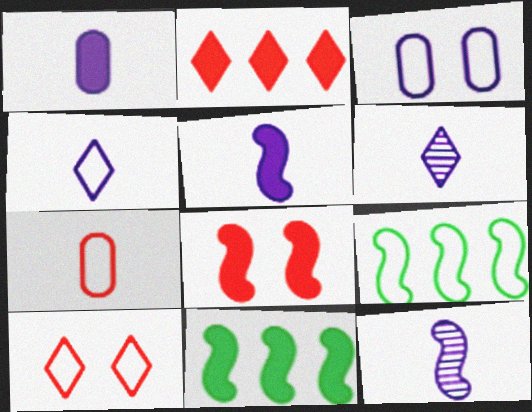[[1, 4, 12], 
[5, 8, 11], 
[8, 9, 12]]